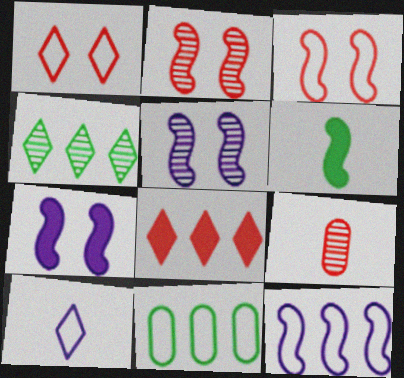[[2, 6, 12], 
[3, 8, 9], 
[3, 10, 11], 
[4, 5, 9], 
[6, 9, 10]]